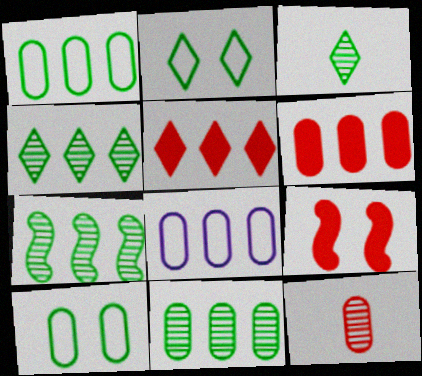[[3, 8, 9], 
[4, 7, 11], 
[5, 7, 8], 
[6, 8, 11]]